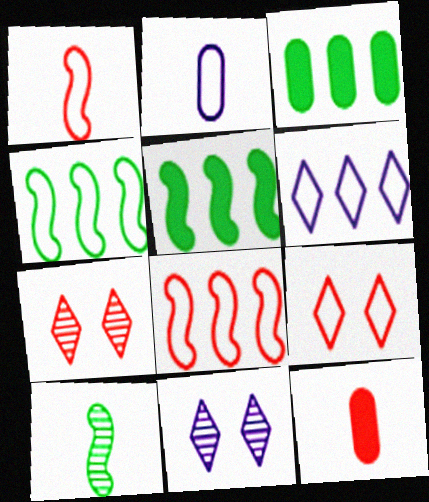[[1, 3, 11], 
[2, 4, 9], 
[2, 5, 7], 
[4, 11, 12], 
[7, 8, 12]]